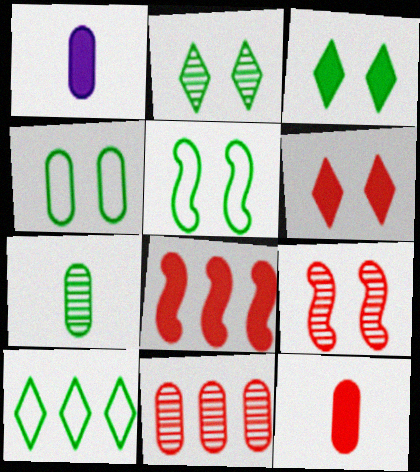[[1, 3, 8], 
[1, 4, 11], 
[1, 9, 10], 
[6, 8, 12]]